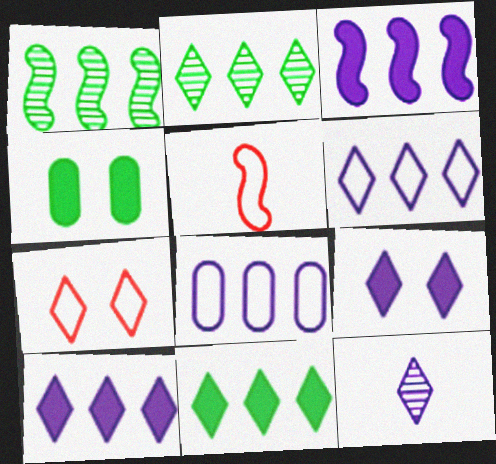[[6, 9, 12], 
[7, 11, 12]]